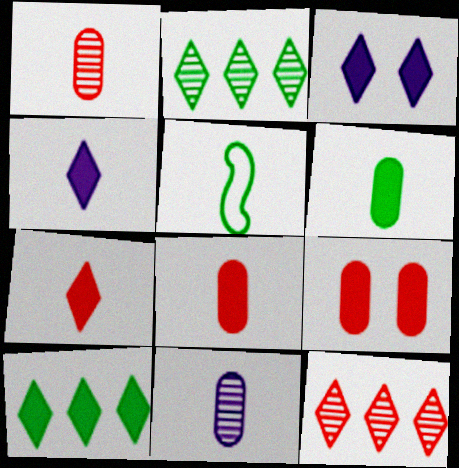[[1, 4, 5], 
[3, 7, 10], 
[5, 7, 11]]